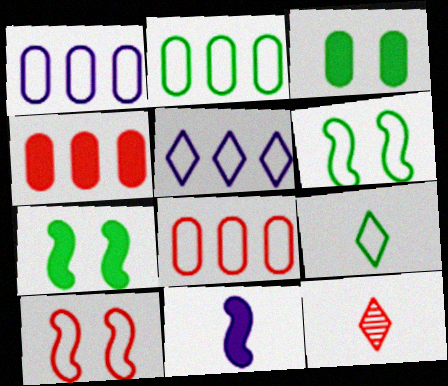[[1, 2, 8], 
[1, 7, 12], 
[1, 9, 10], 
[2, 6, 9], 
[4, 10, 12]]